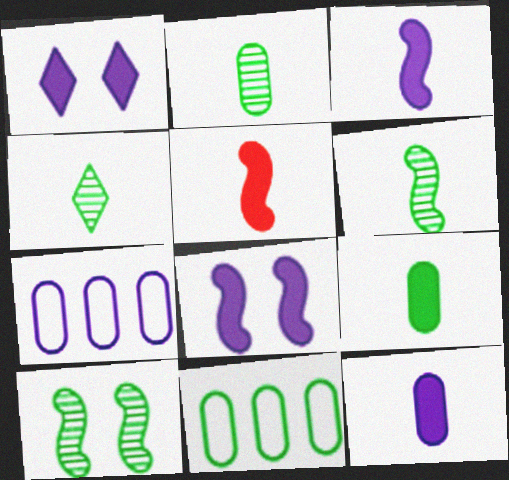[[2, 4, 6]]